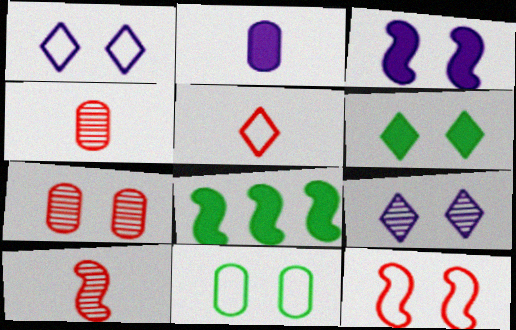[[1, 4, 8], 
[1, 11, 12]]